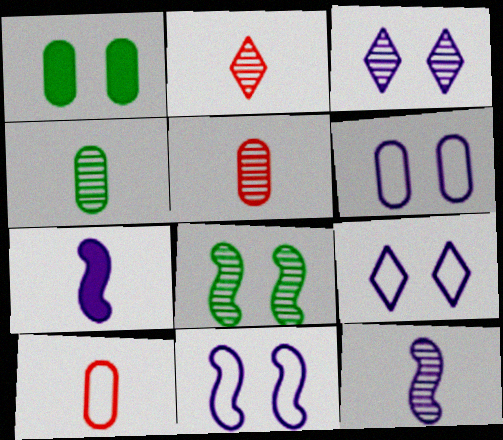[[2, 4, 12], 
[6, 9, 11]]